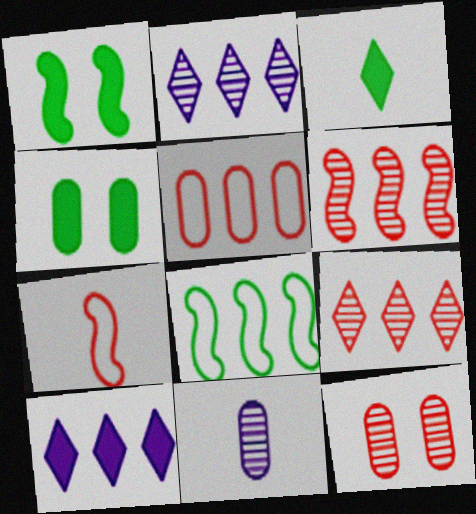[[2, 4, 7], 
[3, 7, 11], 
[4, 5, 11]]